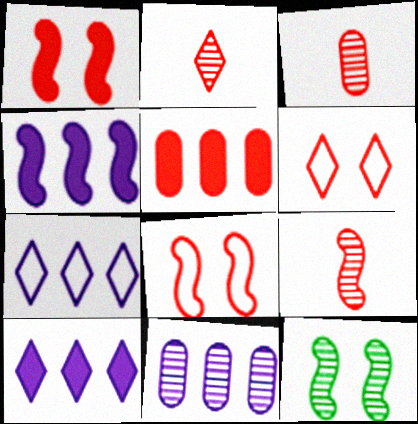[[2, 3, 9], 
[2, 5, 8], 
[2, 11, 12], 
[4, 7, 11], 
[5, 6, 9]]